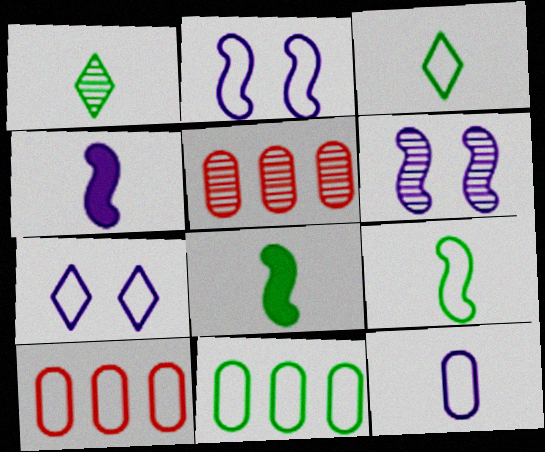[[1, 5, 6], 
[2, 3, 10], 
[5, 7, 8], 
[7, 9, 10]]